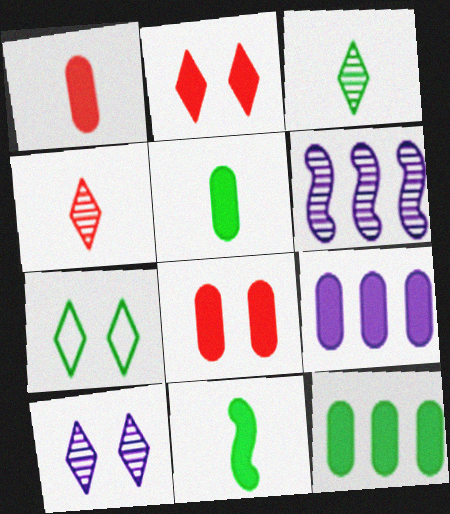[[1, 6, 7], 
[2, 7, 10], 
[2, 9, 11], 
[5, 8, 9]]